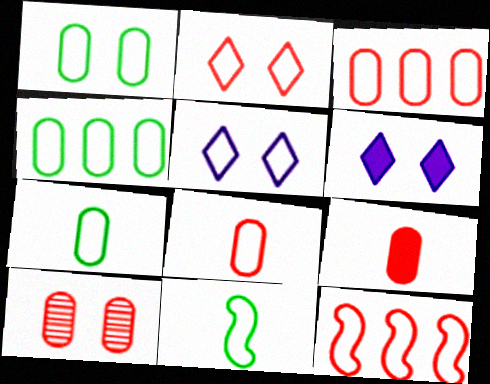[[1, 4, 7], 
[2, 8, 12], 
[3, 5, 11], 
[3, 9, 10], 
[5, 7, 12]]